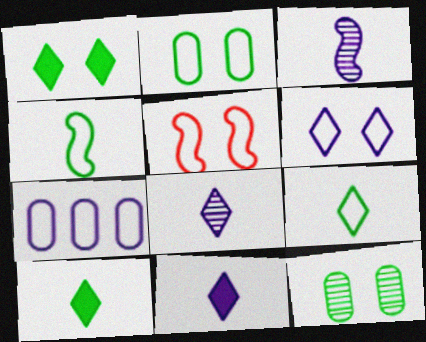[[2, 5, 6], 
[5, 7, 9]]